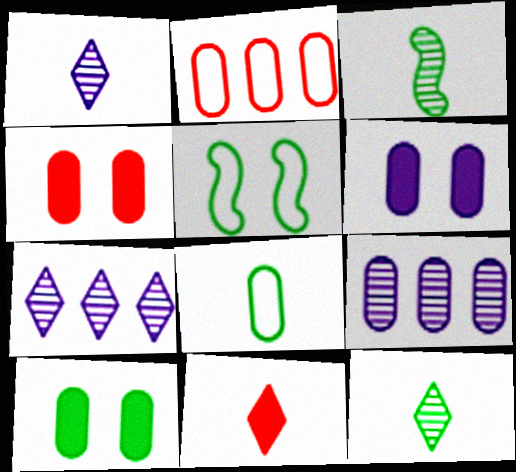[[4, 6, 10], 
[4, 8, 9], 
[5, 9, 11]]